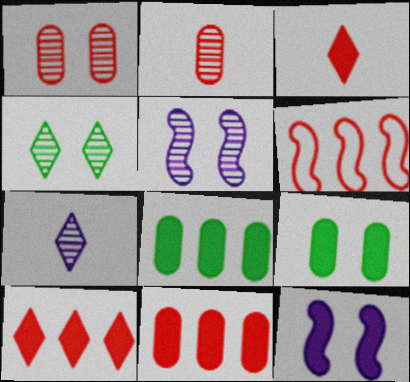[[1, 3, 6], 
[1, 4, 5], 
[3, 8, 12], 
[6, 7, 9]]